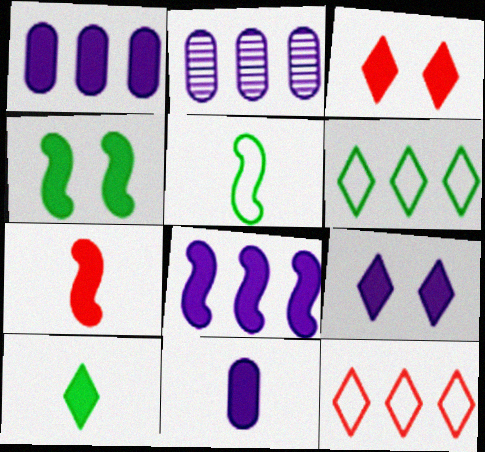[[2, 3, 5], 
[4, 7, 8], 
[7, 10, 11], 
[8, 9, 11]]